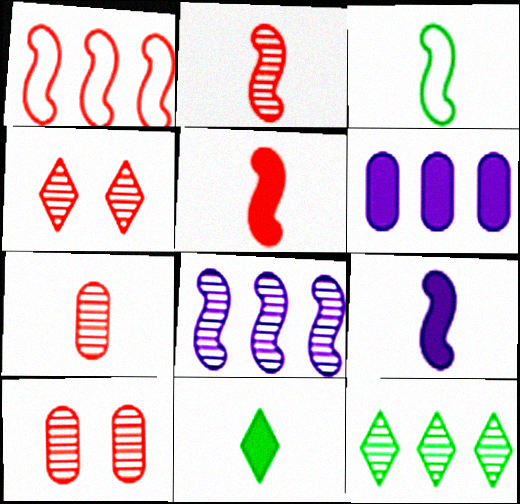[[1, 6, 12], 
[2, 3, 9], 
[3, 4, 6]]